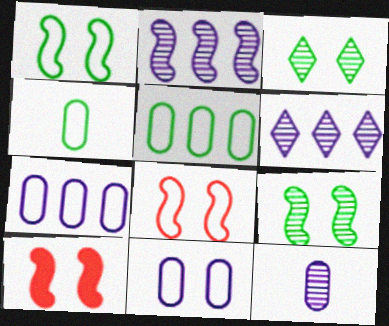[[3, 10, 11], 
[4, 6, 10]]